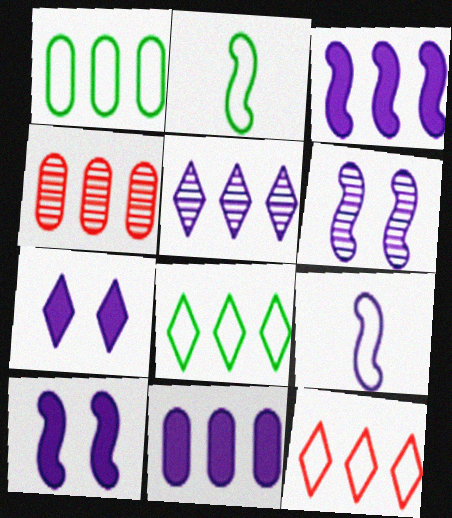[[1, 4, 11], 
[2, 4, 7], 
[3, 4, 8], 
[3, 6, 9]]